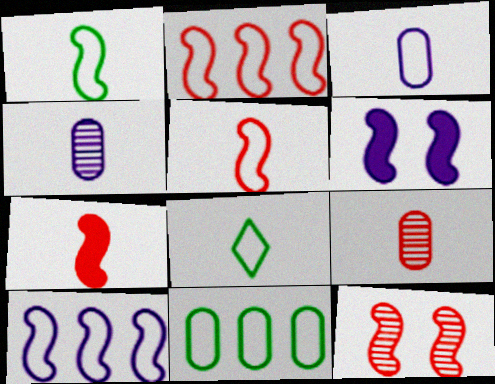[[2, 7, 12], 
[3, 5, 8], 
[4, 7, 8]]